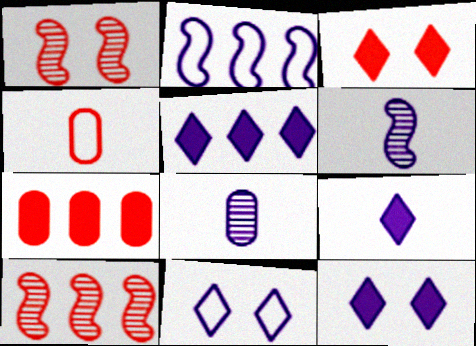[[2, 8, 12], 
[3, 4, 10], 
[5, 9, 12]]